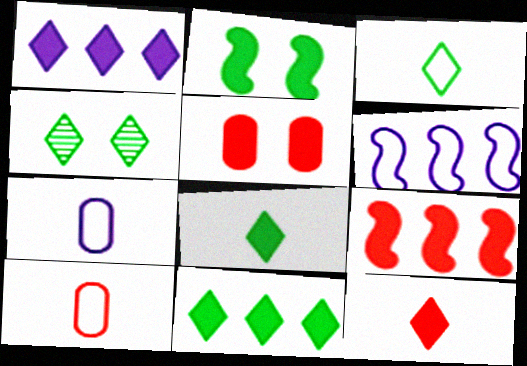[[3, 4, 11], 
[4, 7, 9], 
[5, 9, 12]]